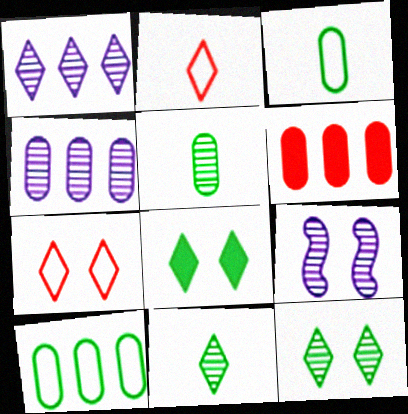[[1, 2, 8], 
[4, 6, 10]]